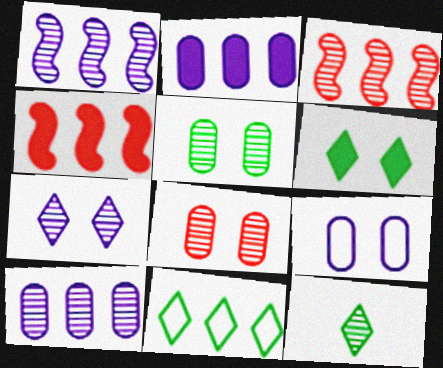[[1, 8, 12], 
[2, 3, 11], 
[4, 9, 12], 
[4, 10, 11], 
[6, 11, 12]]